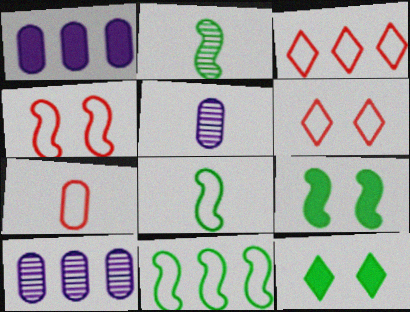[[1, 2, 6], 
[2, 9, 11], 
[3, 4, 7], 
[3, 5, 9]]